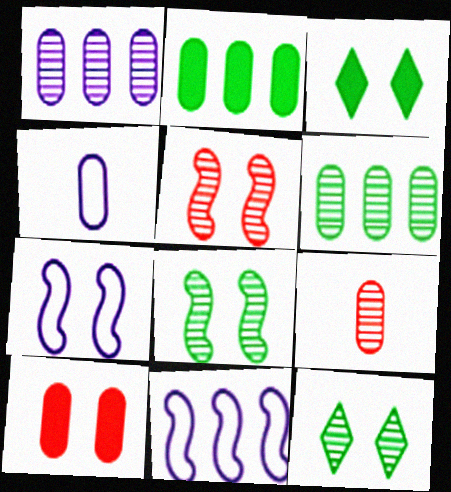[[3, 9, 11], 
[4, 6, 10], 
[7, 10, 12]]